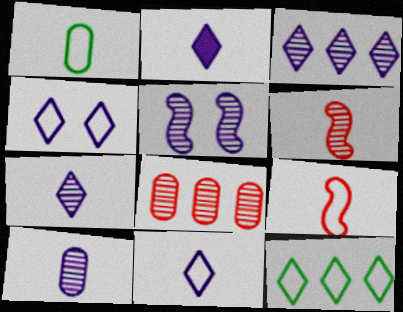[[1, 2, 6], 
[1, 9, 11], 
[2, 3, 4], 
[2, 7, 11], 
[3, 5, 10]]